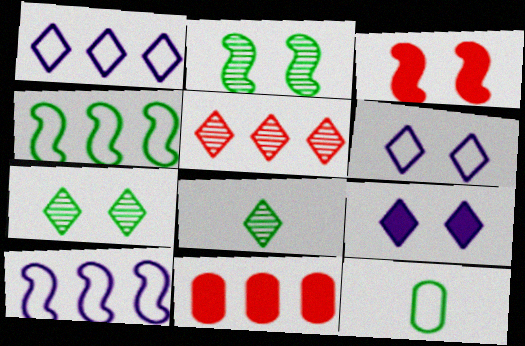[]